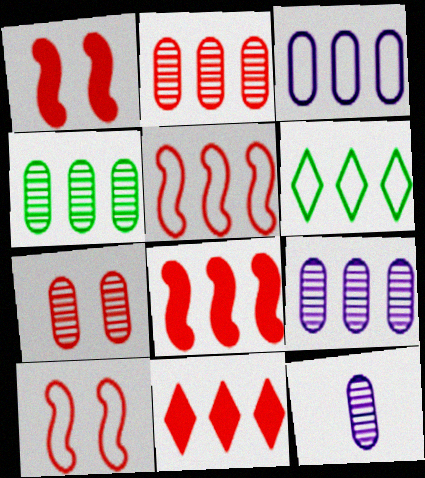[[1, 6, 12], 
[2, 4, 9], 
[2, 5, 11], 
[3, 5, 6], 
[4, 7, 12], 
[6, 8, 9]]